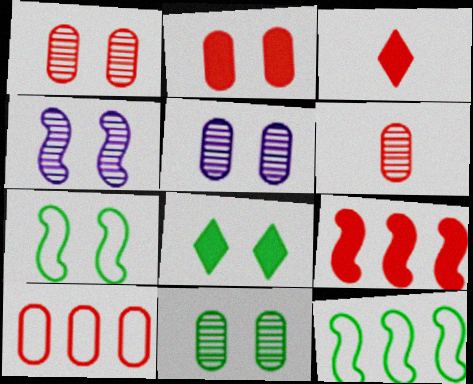[[1, 5, 11], 
[2, 3, 9], 
[2, 6, 10], 
[3, 5, 12], 
[7, 8, 11]]